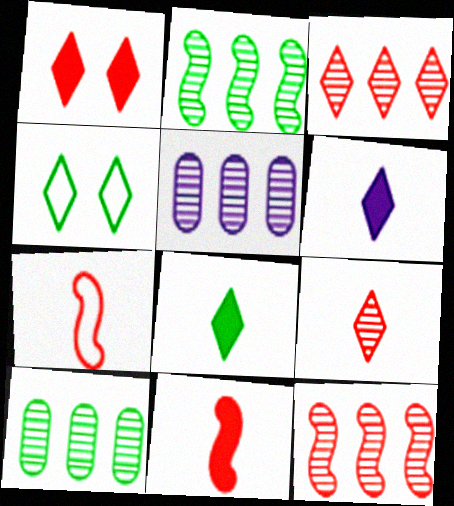[[2, 3, 5], 
[3, 4, 6], 
[4, 5, 11]]